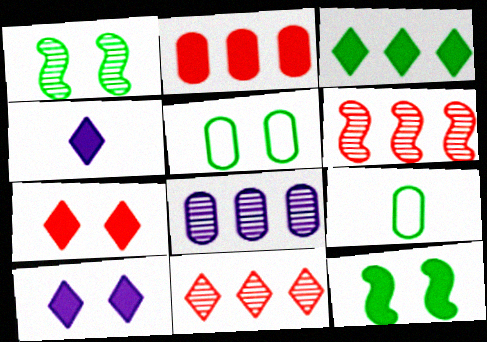[[1, 3, 9], 
[2, 4, 12], 
[3, 4, 7], 
[4, 5, 6], 
[6, 9, 10]]